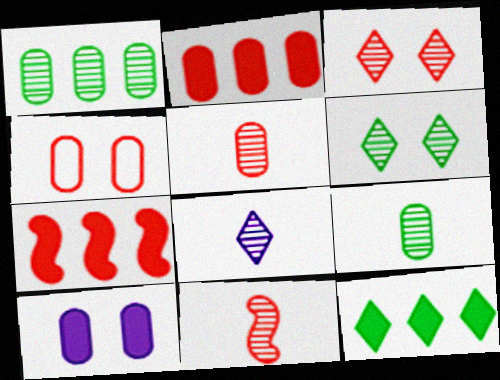[[2, 4, 5], 
[8, 9, 11]]